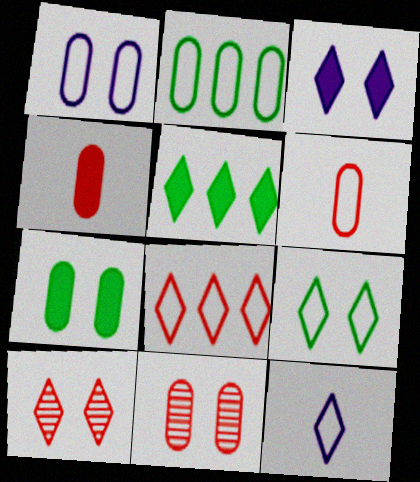[[1, 2, 6], 
[1, 7, 11], 
[3, 9, 10], 
[5, 10, 12], 
[8, 9, 12]]